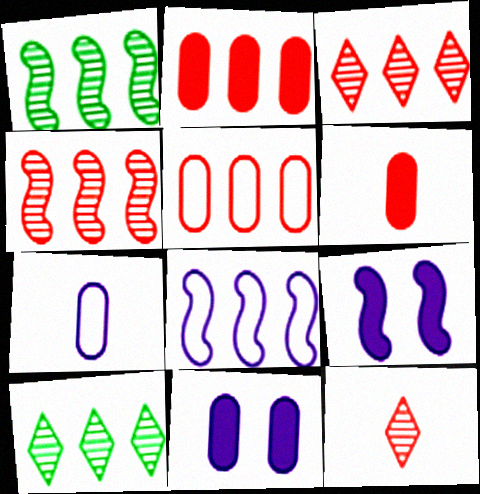[[2, 8, 10]]